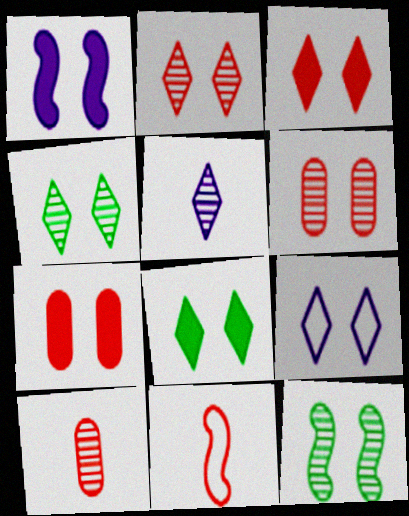[[1, 7, 8], 
[2, 8, 9], 
[3, 4, 9], 
[7, 9, 12]]